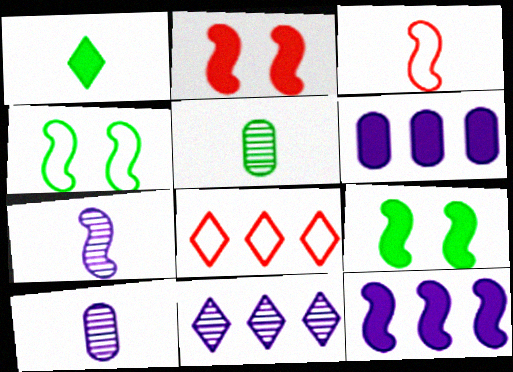[[1, 2, 6], 
[1, 3, 10], 
[8, 9, 10]]